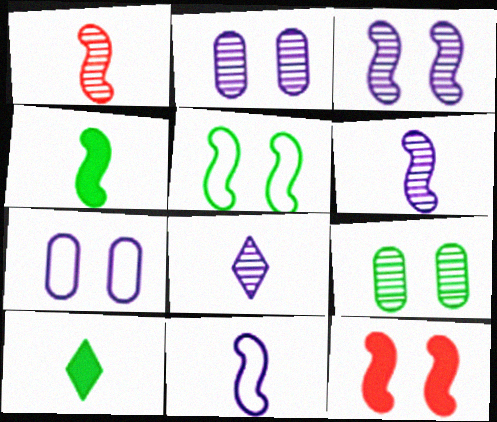[[1, 4, 11], 
[3, 5, 12]]